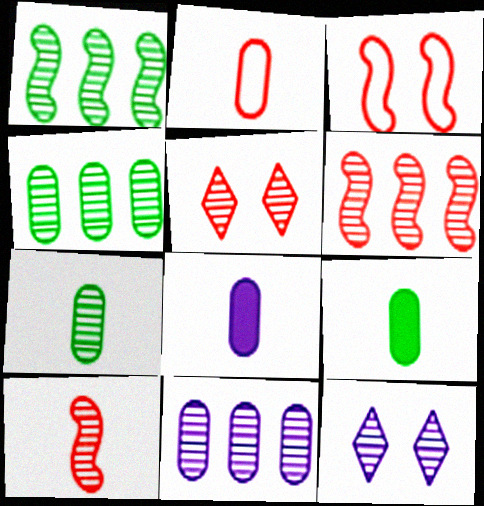[[2, 7, 8], 
[4, 10, 12], 
[6, 7, 12]]